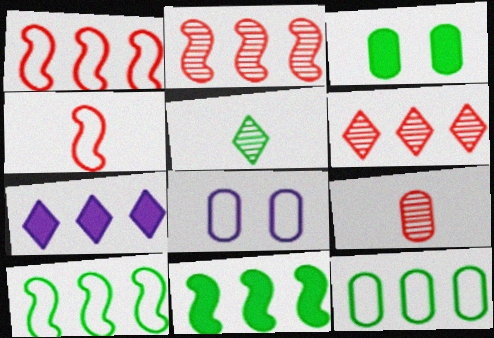[[2, 7, 12], 
[3, 5, 10]]